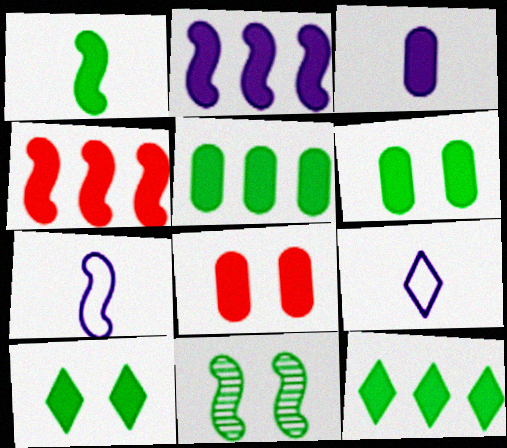[[1, 5, 10], 
[1, 6, 12], 
[3, 4, 10], 
[3, 5, 8], 
[4, 7, 11]]